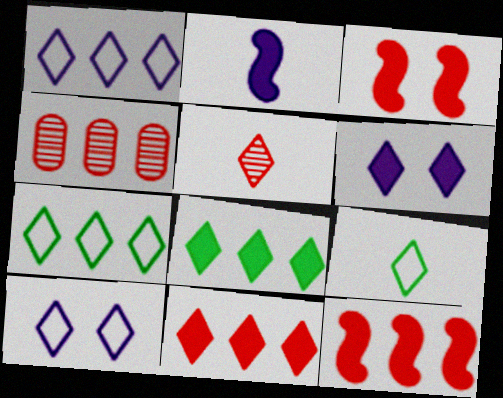[[5, 6, 7], 
[5, 8, 10]]